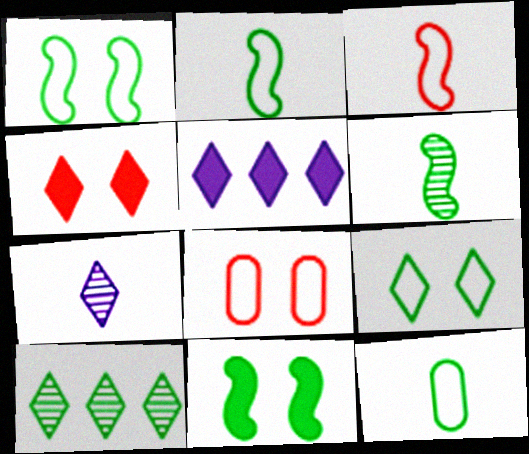[[5, 6, 8], 
[10, 11, 12]]